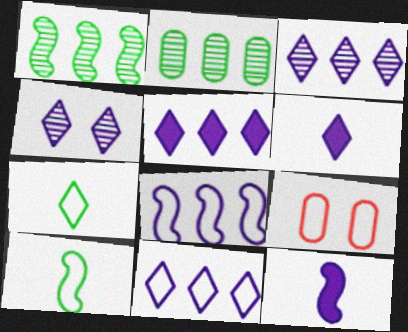[[1, 6, 9], 
[3, 5, 11], 
[4, 6, 11], 
[7, 8, 9], 
[9, 10, 11]]